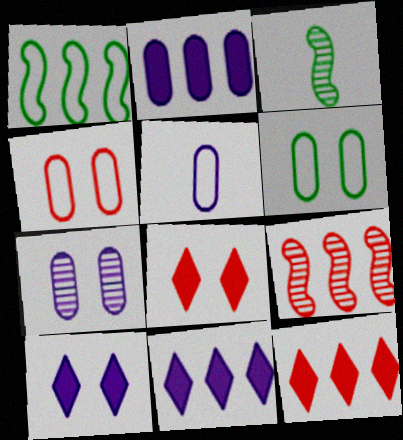[[2, 5, 7], 
[3, 4, 11]]